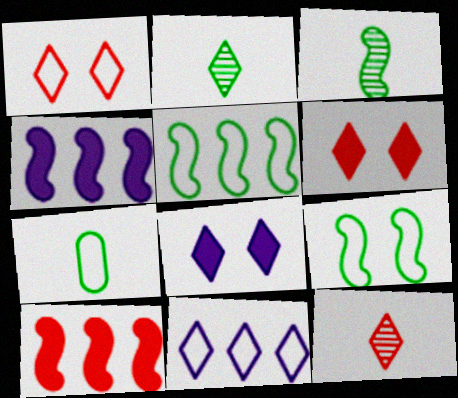[[2, 6, 11]]